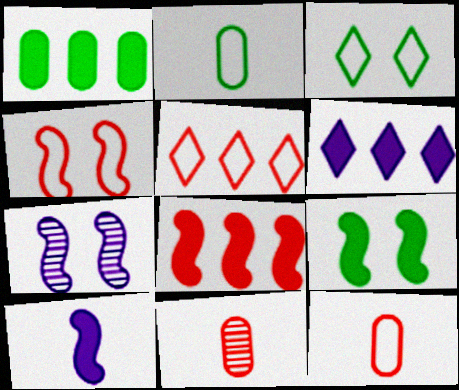[[1, 6, 8], 
[4, 5, 12], 
[4, 7, 9], 
[8, 9, 10]]